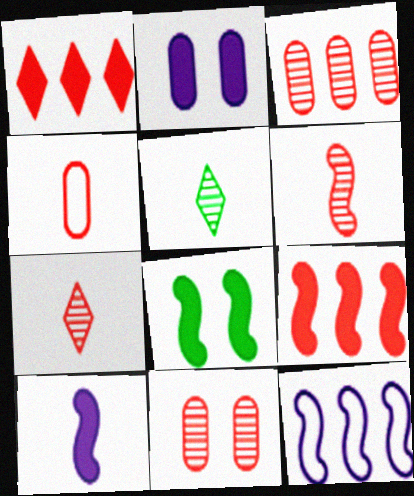[[4, 5, 10], 
[6, 8, 12], 
[8, 9, 10]]